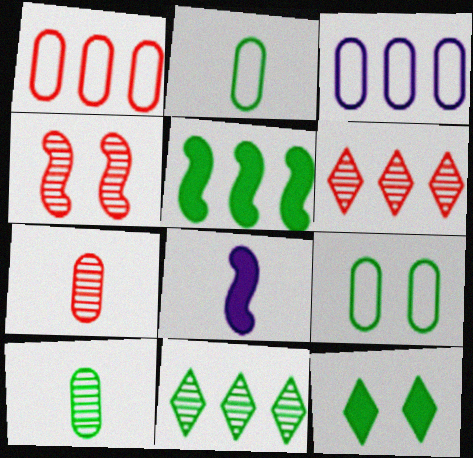[[3, 5, 6], 
[4, 6, 7], 
[6, 8, 9]]